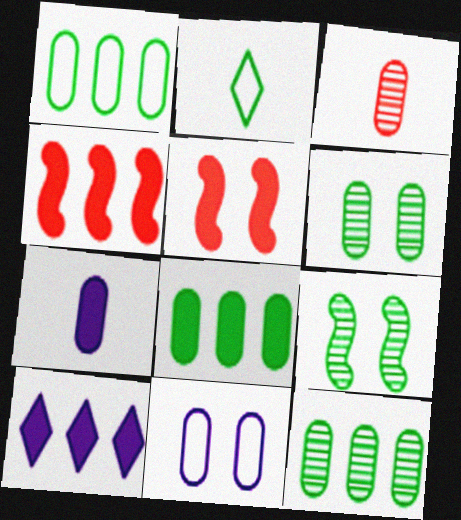[[1, 8, 12], 
[2, 8, 9], 
[3, 8, 11], 
[4, 8, 10]]